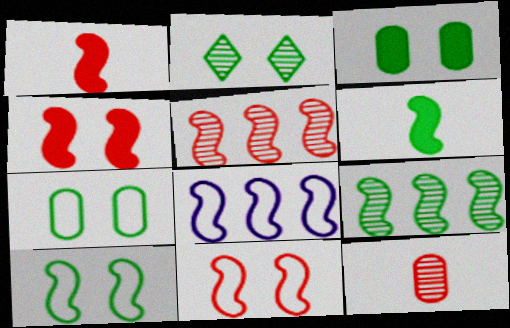[[1, 5, 11], 
[2, 3, 10], 
[6, 9, 10]]